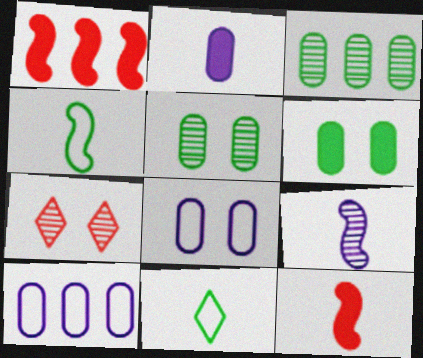[[3, 7, 9], 
[4, 9, 12]]